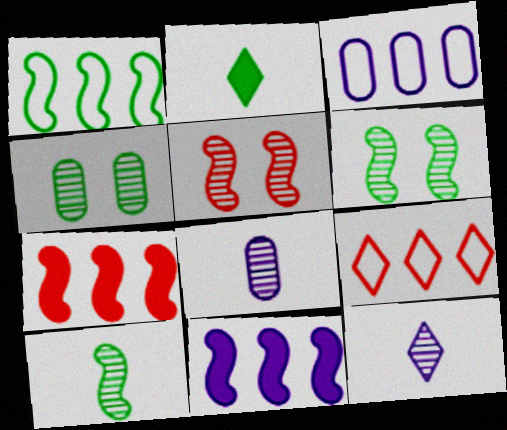[[1, 2, 4], 
[1, 3, 9], 
[2, 3, 5]]